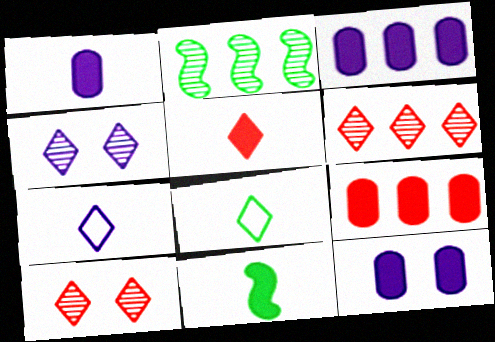[[1, 3, 12], 
[1, 5, 11]]